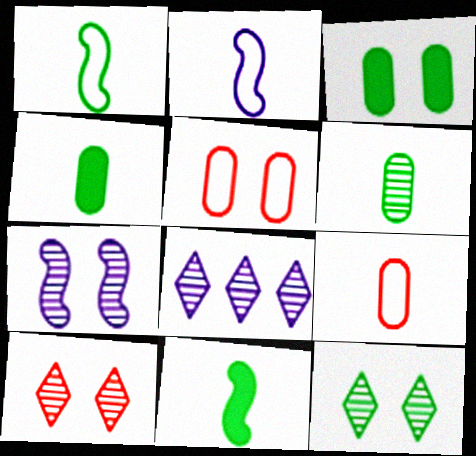[[5, 8, 11]]